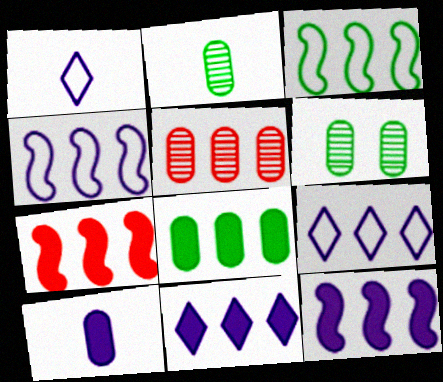[[1, 6, 7], 
[3, 5, 11], 
[7, 8, 11]]